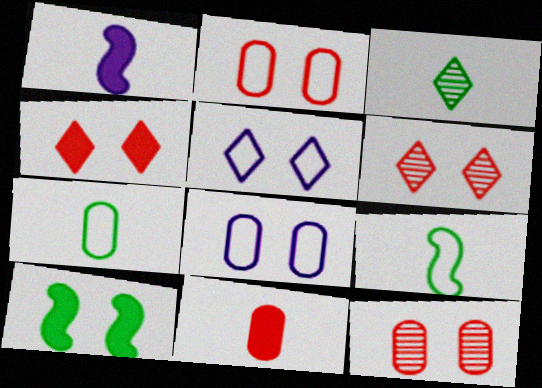[[5, 10, 12], 
[6, 8, 10]]